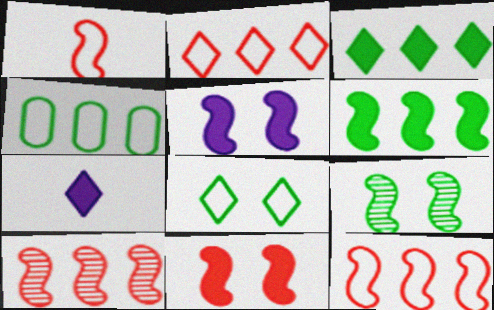[[1, 10, 11]]